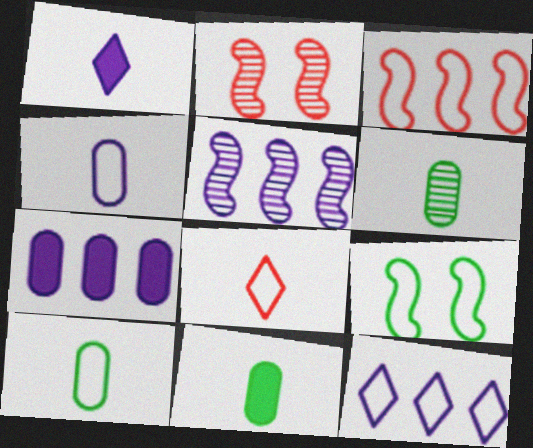[[2, 11, 12], 
[5, 7, 12], 
[6, 10, 11]]